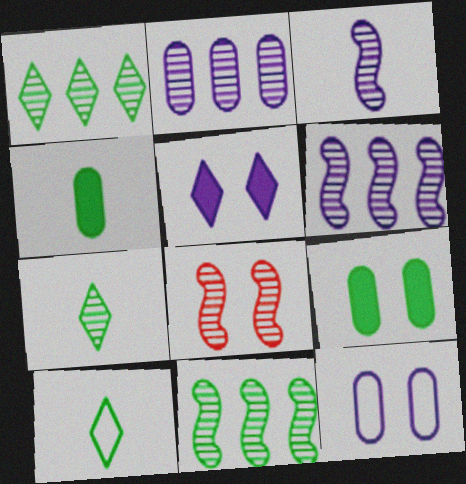[[2, 7, 8], 
[3, 8, 11], 
[9, 10, 11]]